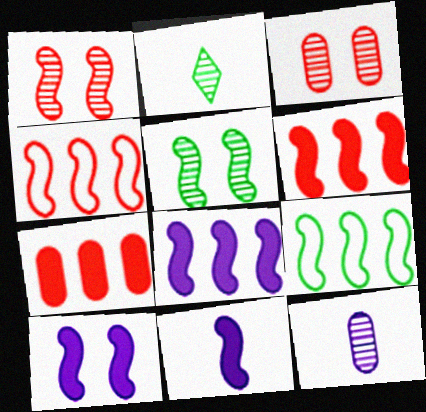[[1, 9, 11], 
[4, 5, 11], 
[8, 10, 11]]